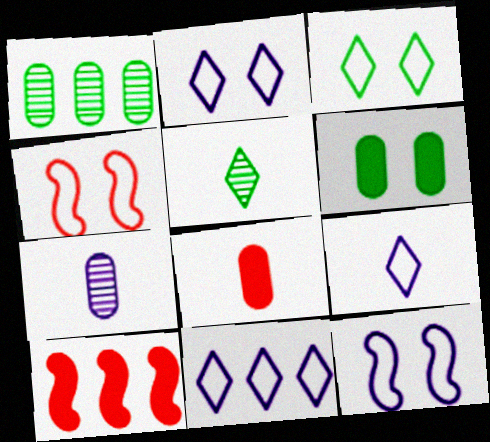[[1, 10, 11], 
[2, 9, 11], 
[3, 7, 10]]